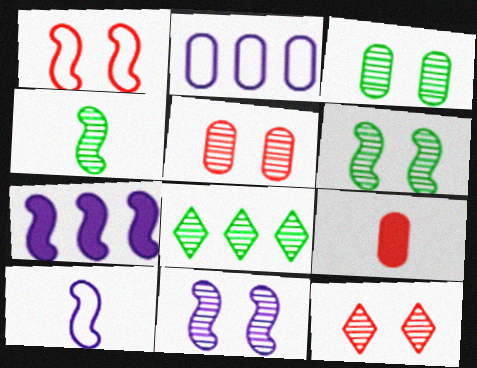[[1, 4, 7], 
[2, 3, 9], 
[3, 4, 8], 
[3, 11, 12], 
[7, 10, 11]]